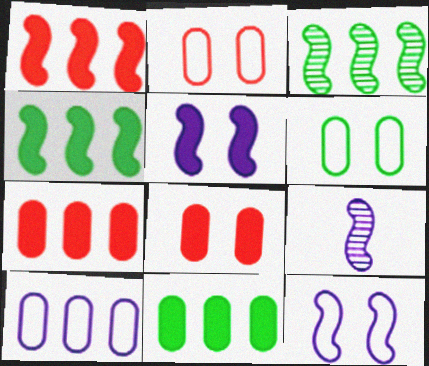[]